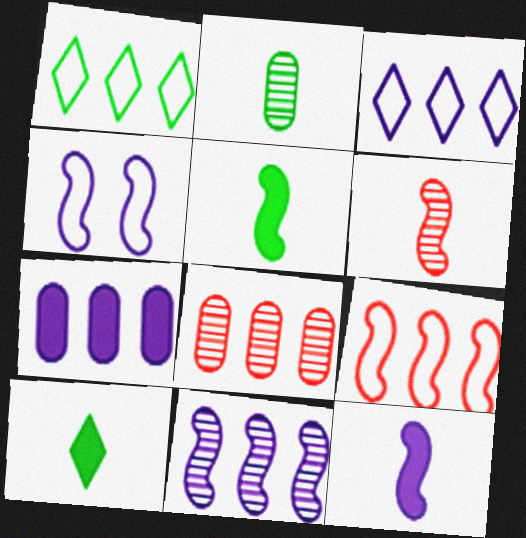[[3, 7, 11], 
[4, 8, 10], 
[4, 11, 12]]